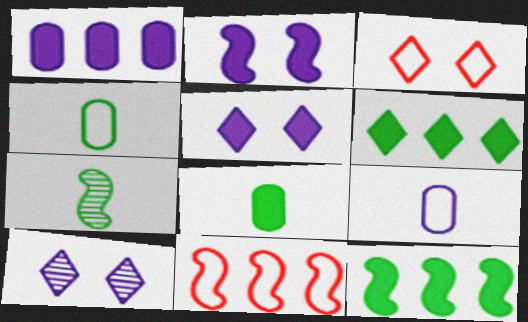[[1, 3, 7], 
[2, 7, 11], 
[8, 10, 11]]